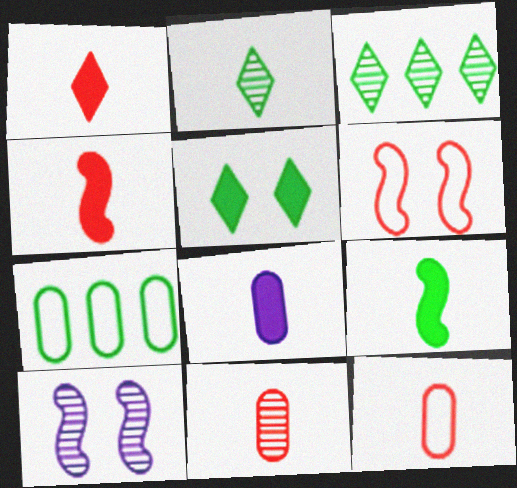[[1, 7, 10], 
[1, 8, 9], 
[3, 6, 8], 
[3, 10, 11]]